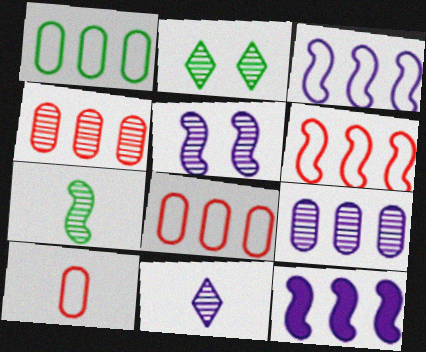[[2, 10, 12], 
[5, 9, 11]]